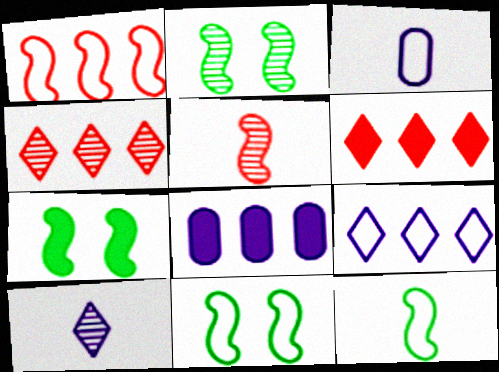[[2, 3, 6], 
[2, 7, 11], 
[3, 4, 7]]